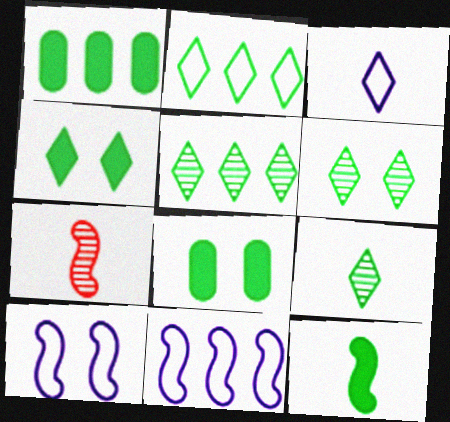[[1, 4, 12], 
[2, 4, 9], 
[5, 6, 9]]